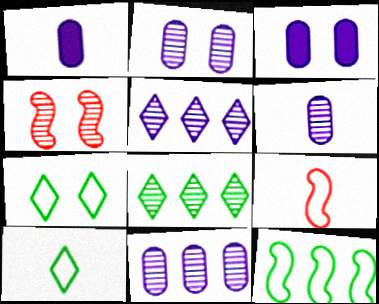[[2, 6, 11], 
[3, 4, 7], 
[3, 8, 9], 
[4, 6, 8]]